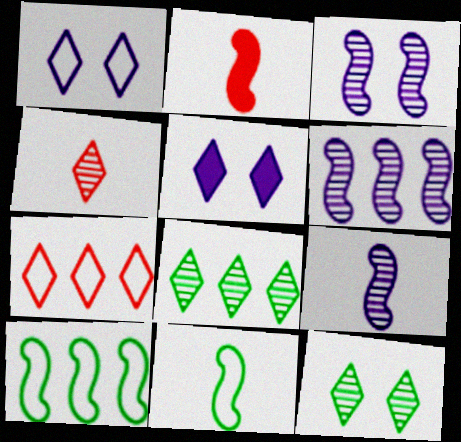[[2, 3, 10], 
[2, 9, 11], 
[3, 6, 9]]